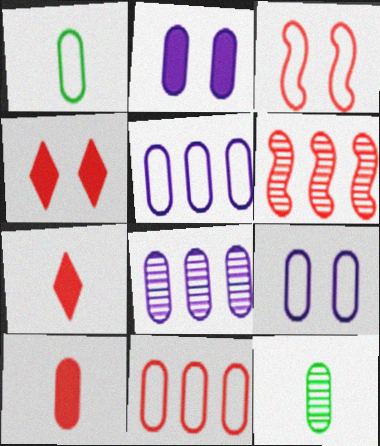[[1, 9, 11], 
[2, 11, 12]]